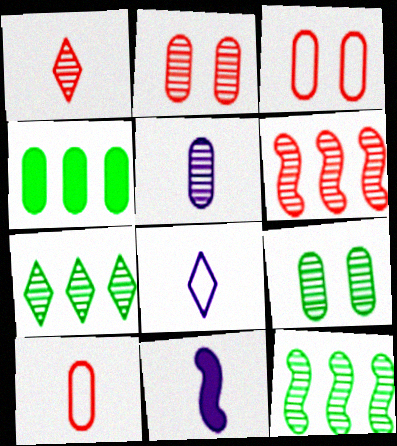[[1, 2, 6], 
[3, 4, 5], 
[3, 7, 11], 
[5, 8, 11]]